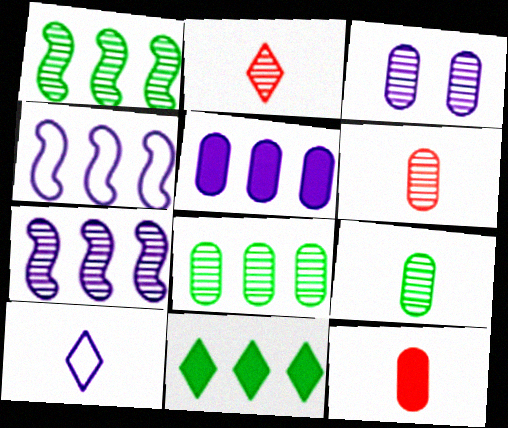[[1, 2, 3], 
[3, 6, 8]]